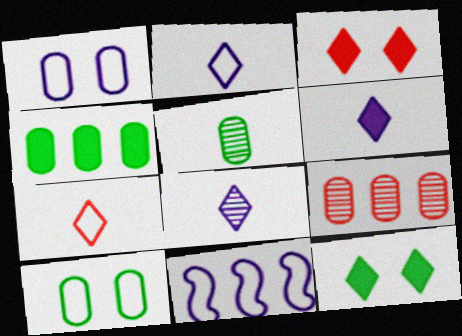[[1, 2, 11], 
[2, 6, 8], 
[3, 5, 11], 
[4, 5, 10], 
[7, 10, 11]]